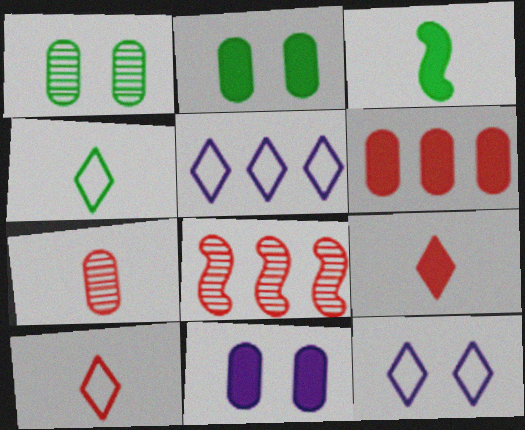[[4, 8, 11]]